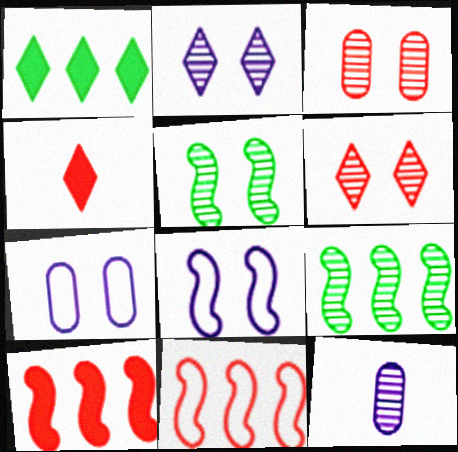[[2, 3, 5], 
[3, 4, 11], 
[4, 7, 9], 
[6, 9, 12]]